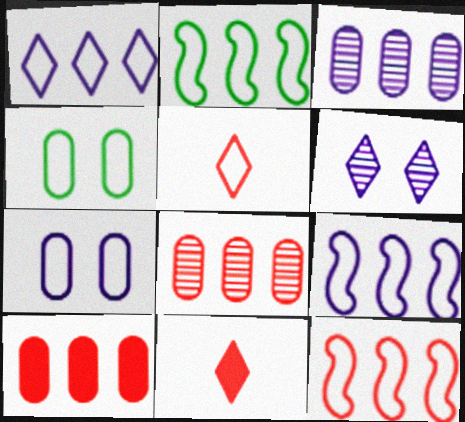[[2, 5, 7], 
[2, 9, 12], 
[4, 5, 9]]